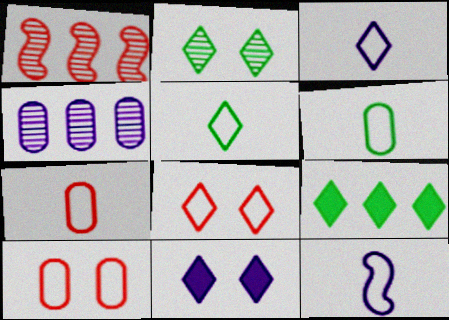[[1, 6, 11], 
[2, 5, 9], 
[2, 8, 11], 
[4, 11, 12], 
[5, 7, 12]]